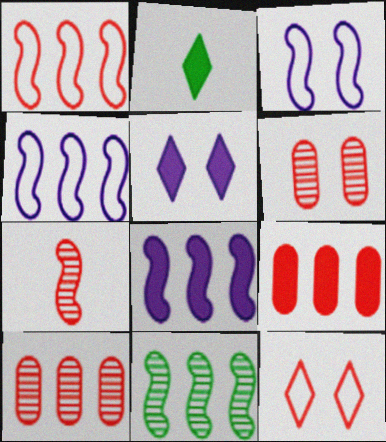[[1, 8, 11], 
[2, 3, 10], 
[2, 4, 6], 
[7, 9, 12]]